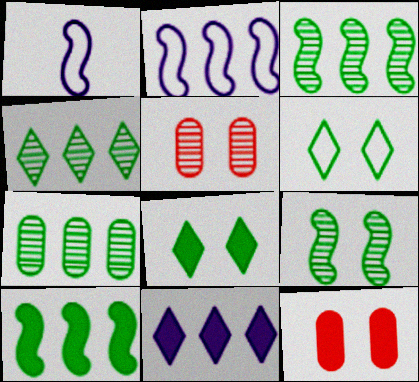[[1, 4, 12], 
[3, 4, 7]]